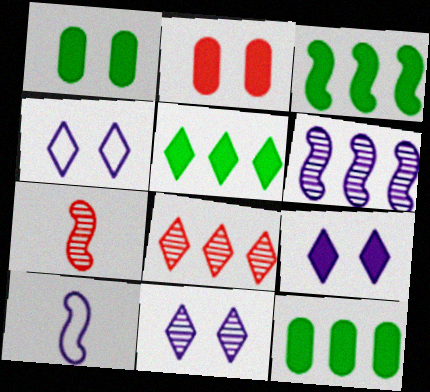[[1, 8, 10], 
[3, 5, 12], 
[4, 7, 12], 
[4, 9, 11]]